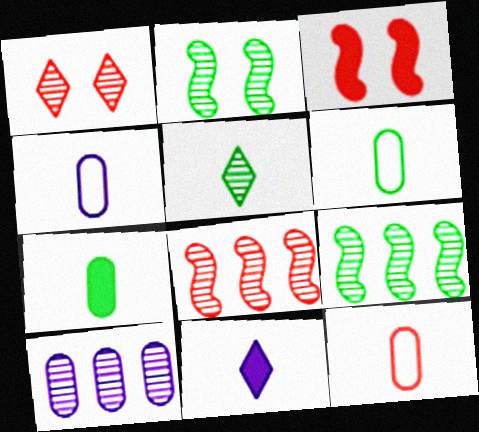[[4, 6, 12]]